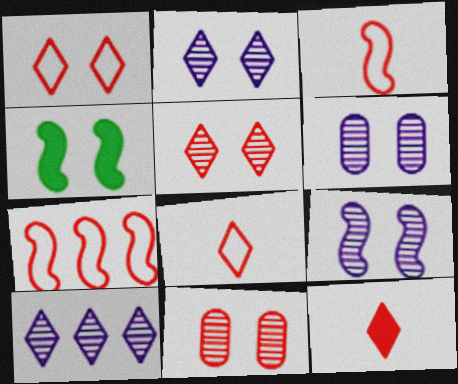[[1, 4, 6], 
[2, 6, 9], 
[7, 11, 12]]